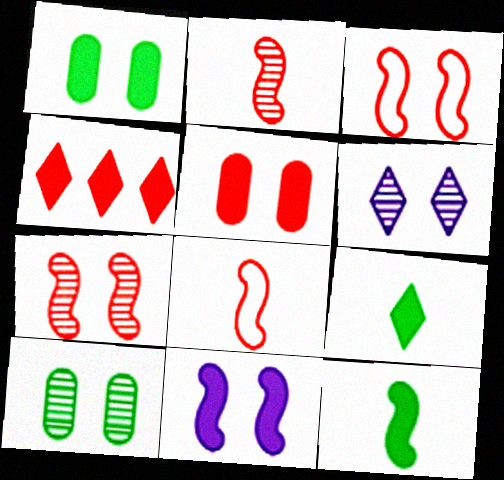[[1, 3, 6], 
[6, 7, 10]]